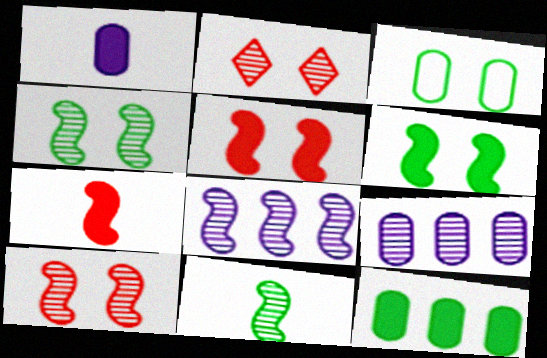[[2, 9, 11], 
[8, 10, 11]]